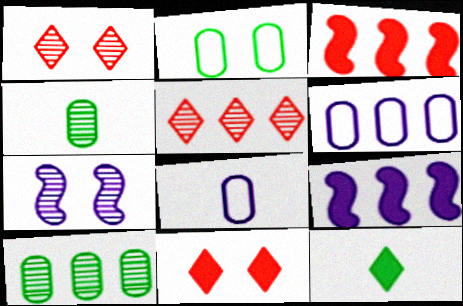[[2, 7, 11], 
[4, 5, 7]]